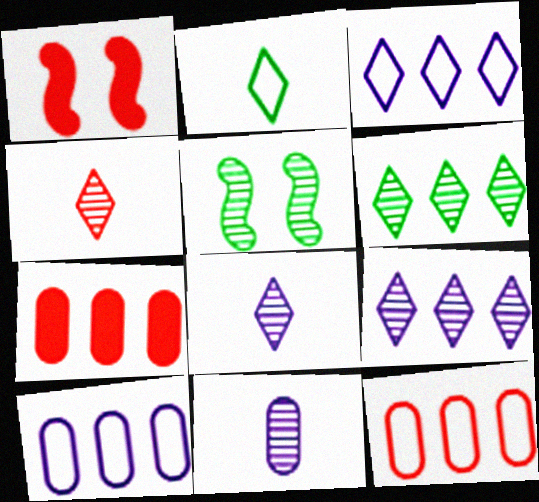[[1, 4, 12]]